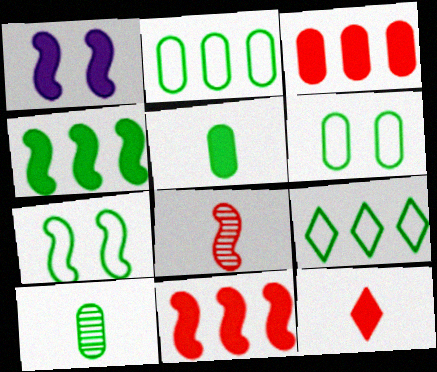[]